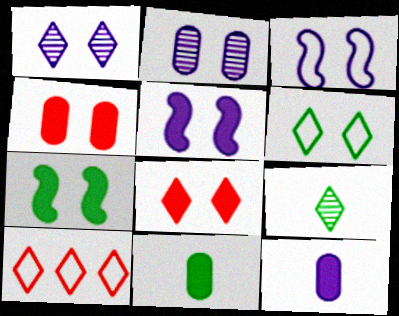[[1, 6, 8]]